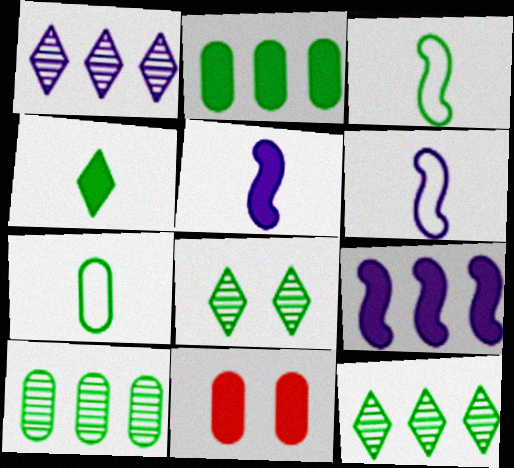[[1, 3, 11], 
[2, 3, 8], 
[4, 9, 11], 
[6, 11, 12]]